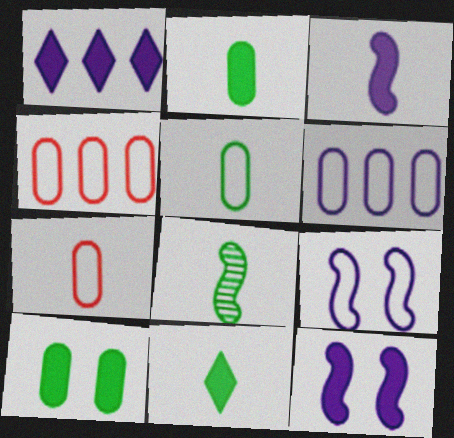[[5, 8, 11]]